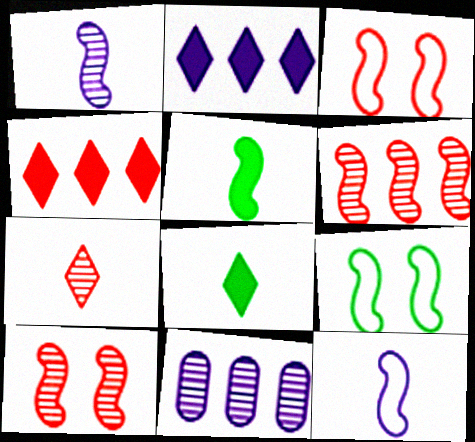[[3, 8, 11]]